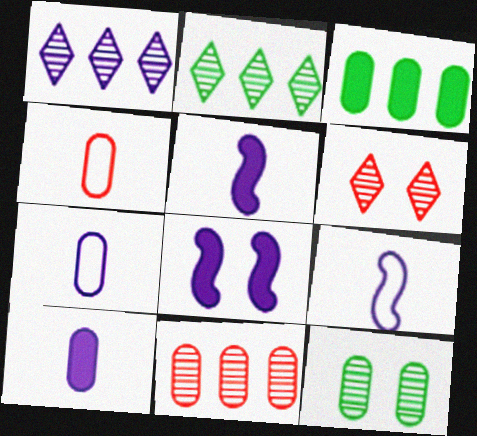[[1, 7, 8], 
[2, 4, 8], 
[3, 6, 9]]